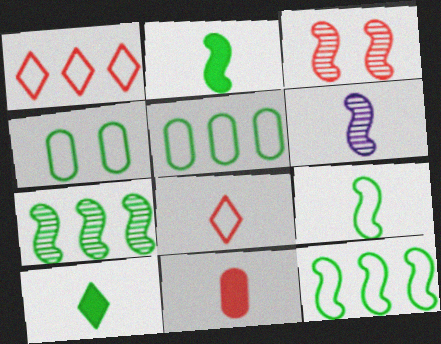[[1, 3, 11], 
[3, 6, 7], 
[4, 7, 10]]